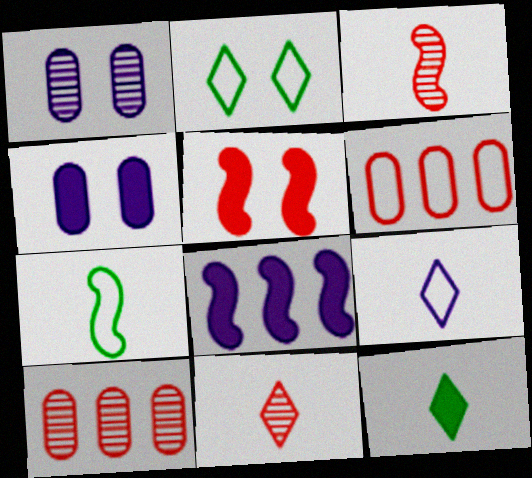[[1, 2, 5], 
[1, 8, 9], 
[5, 6, 11], 
[9, 11, 12]]